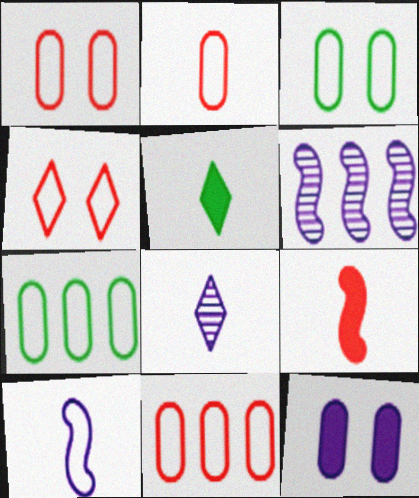[[1, 2, 11], 
[1, 5, 6], 
[4, 7, 10]]